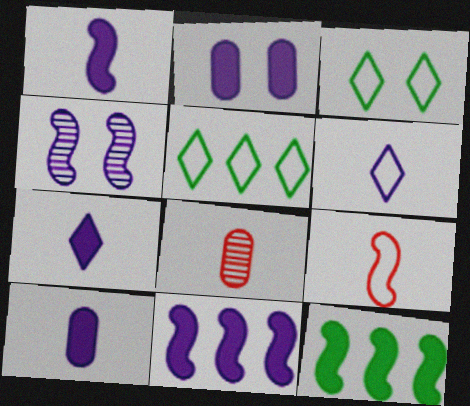[[1, 7, 10], 
[2, 7, 11], 
[3, 8, 11], 
[4, 9, 12]]